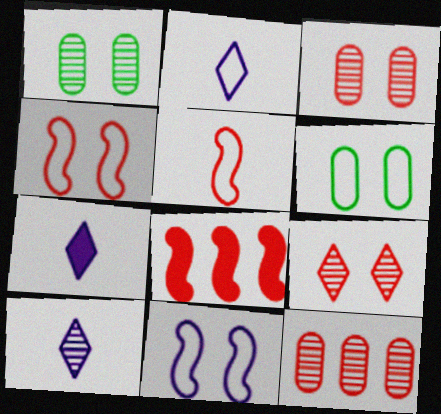[[1, 2, 8], 
[2, 7, 10], 
[6, 8, 10]]